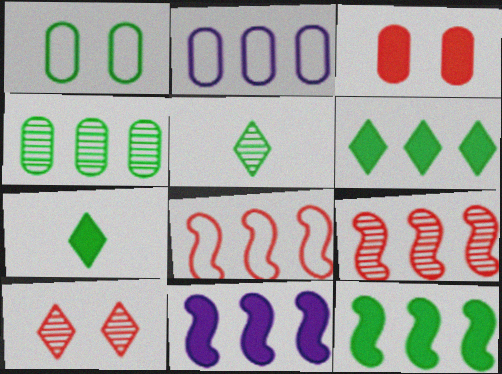[[1, 5, 12], 
[2, 6, 9], 
[3, 7, 11]]